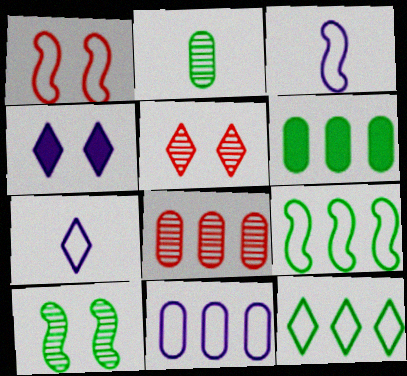[[1, 3, 9], 
[3, 5, 6], 
[6, 8, 11]]